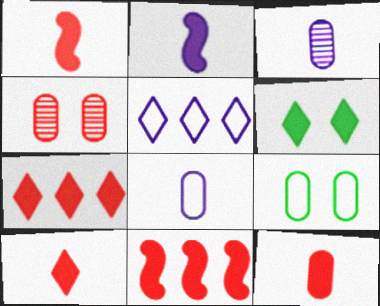[[1, 10, 12]]